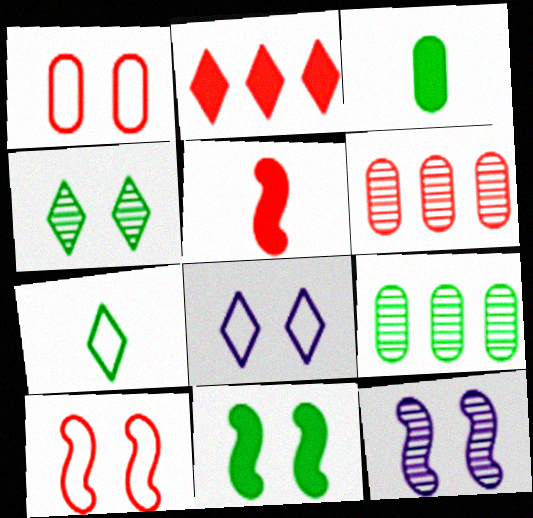[[5, 8, 9], 
[7, 9, 11], 
[10, 11, 12]]